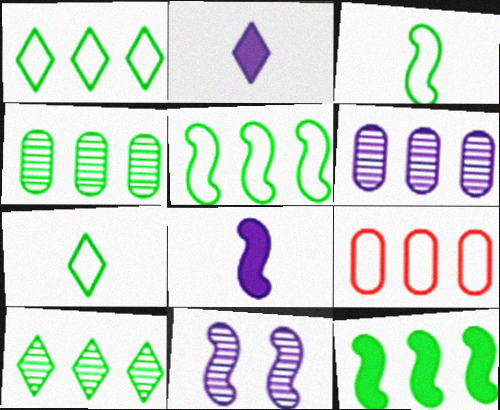[[1, 4, 12]]